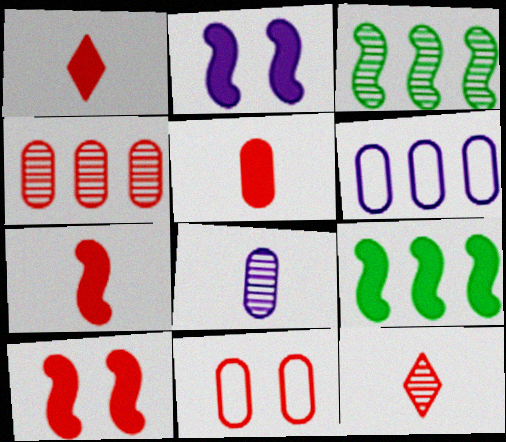[[1, 5, 7], 
[2, 7, 9], 
[4, 5, 11]]